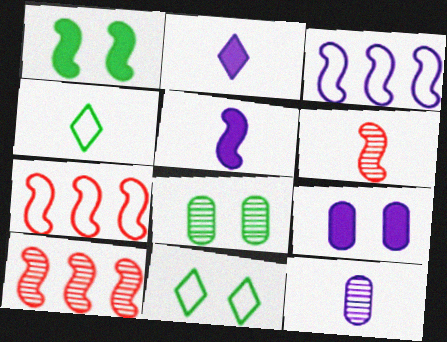[[1, 3, 6], 
[1, 8, 11], 
[2, 7, 8], 
[4, 9, 10]]